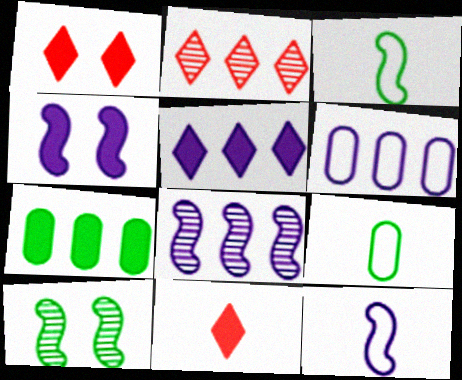[[1, 8, 9], 
[2, 4, 9], 
[4, 7, 11], 
[4, 8, 12], 
[5, 6, 8], 
[6, 10, 11]]